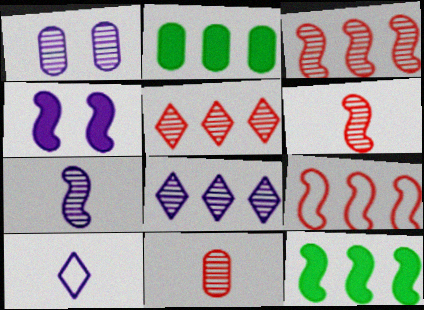[[1, 7, 8], 
[2, 8, 9]]